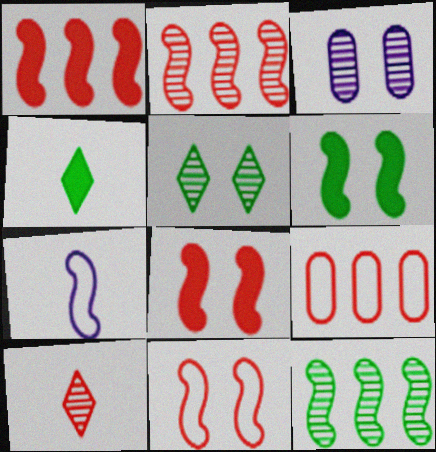[[2, 6, 7], 
[3, 10, 12], 
[7, 8, 12], 
[8, 9, 10]]